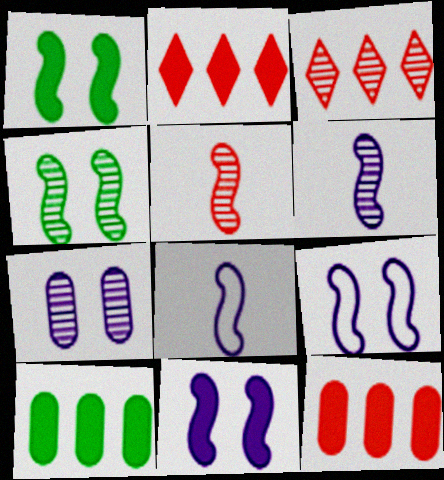[]